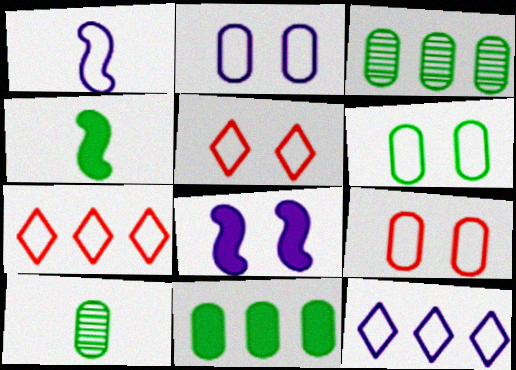[[1, 2, 12], 
[1, 6, 7], 
[2, 6, 9], 
[6, 10, 11], 
[7, 8, 10]]